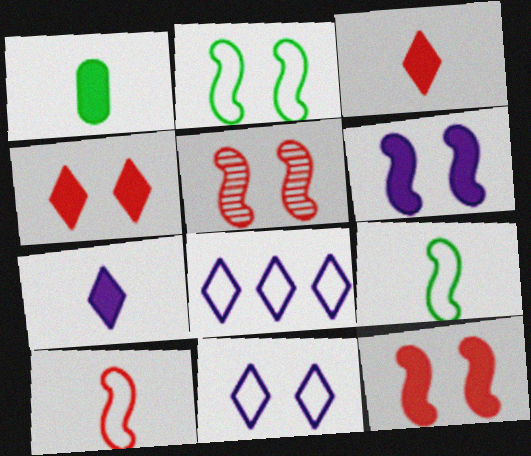[[1, 5, 8], 
[2, 5, 6]]